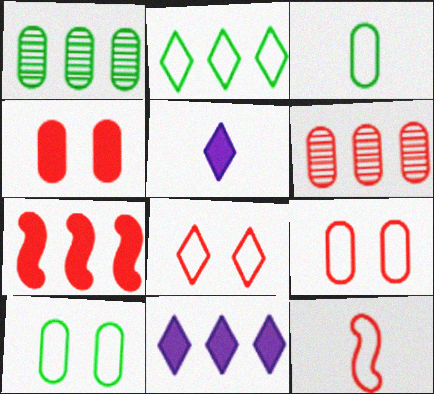[]